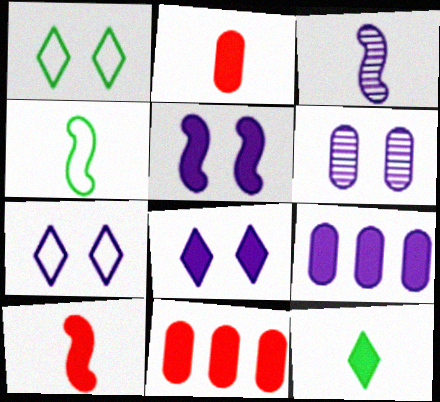[[1, 3, 11], 
[3, 4, 10], 
[3, 7, 9], 
[5, 6, 7], 
[5, 11, 12]]